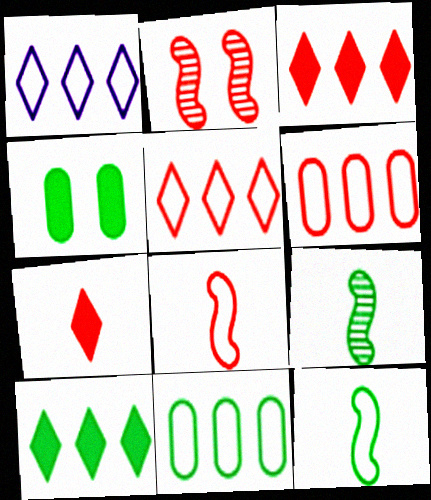[[2, 6, 7]]